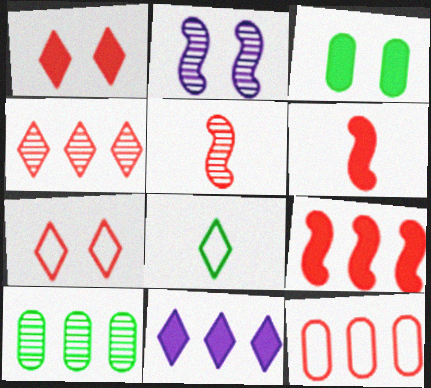[[1, 5, 12], 
[2, 3, 7], 
[3, 6, 11], 
[4, 9, 12]]